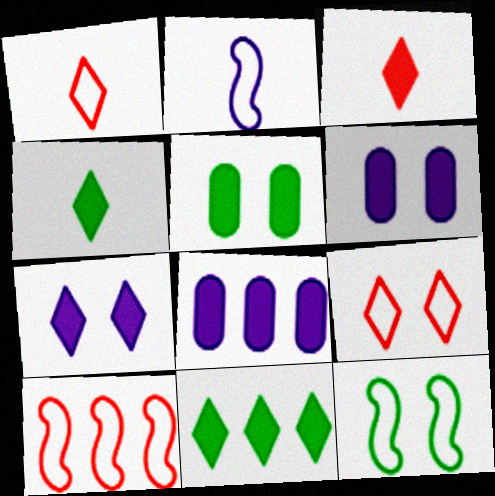[[2, 10, 12], 
[3, 7, 11]]